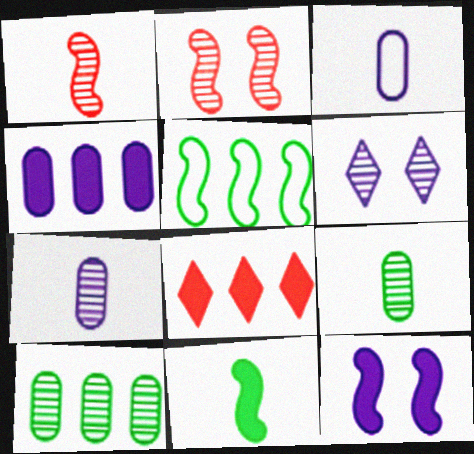[[1, 5, 12], 
[1, 6, 10]]